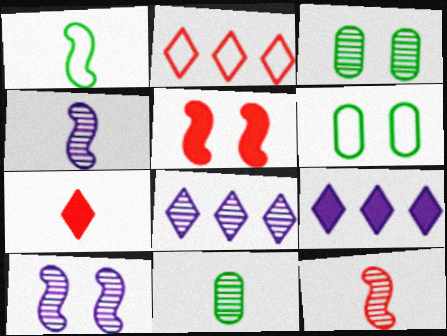[[3, 8, 12], 
[6, 9, 12]]